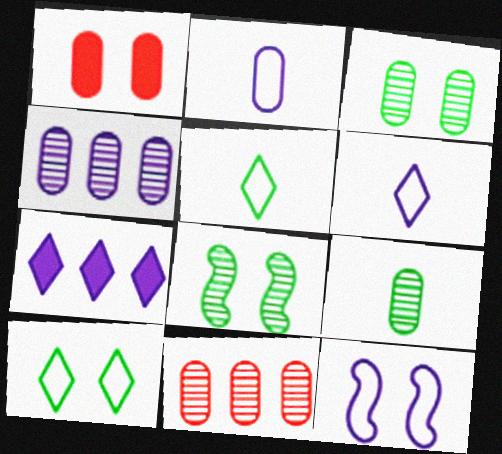[]